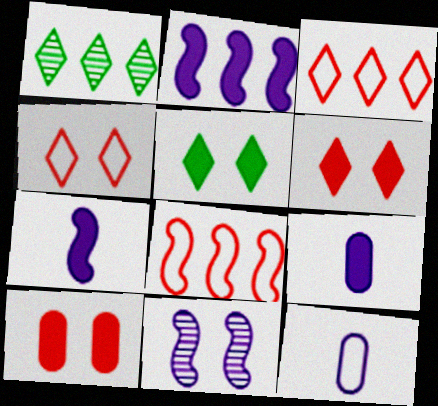[]